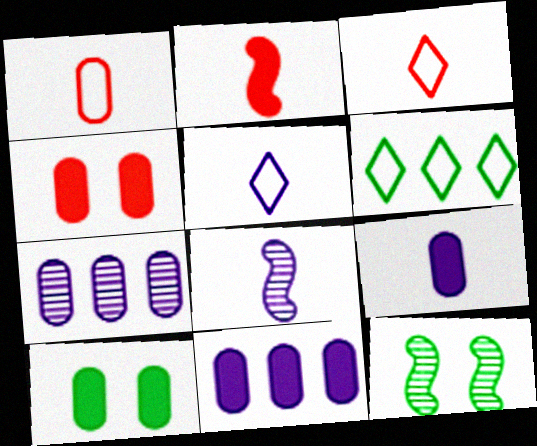[[1, 7, 10], 
[3, 11, 12], 
[4, 6, 8], 
[5, 8, 9]]